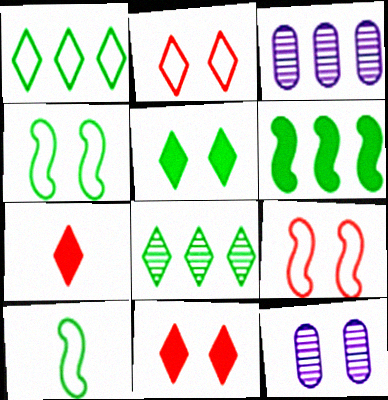[[3, 4, 7], 
[3, 10, 11], 
[4, 11, 12], 
[5, 9, 12]]